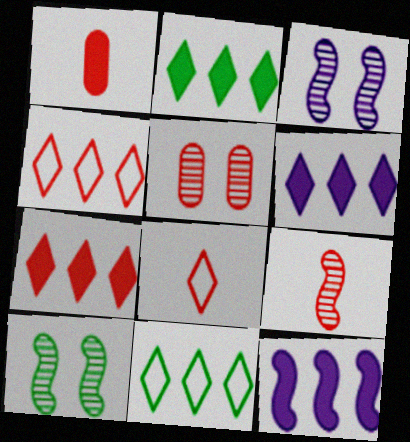[[1, 3, 11], 
[1, 8, 9], 
[2, 6, 7]]